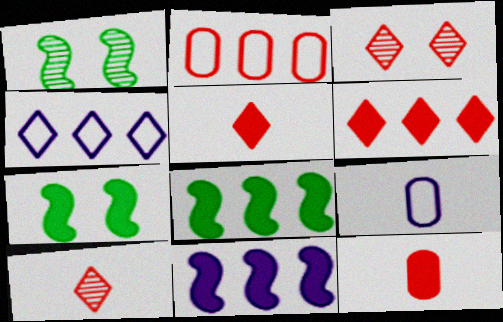[[1, 4, 12], 
[1, 6, 9], 
[3, 8, 9]]